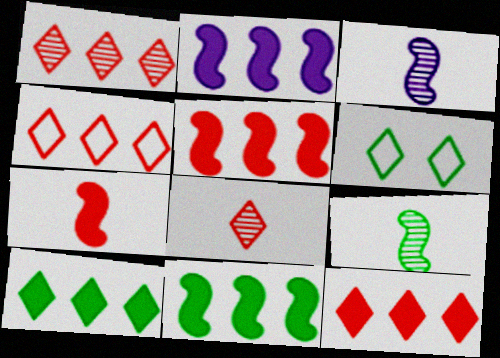[[1, 4, 12], 
[2, 5, 11]]